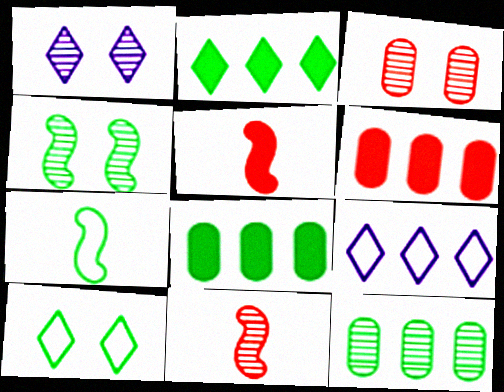[[1, 3, 4], 
[1, 6, 7], 
[1, 11, 12]]